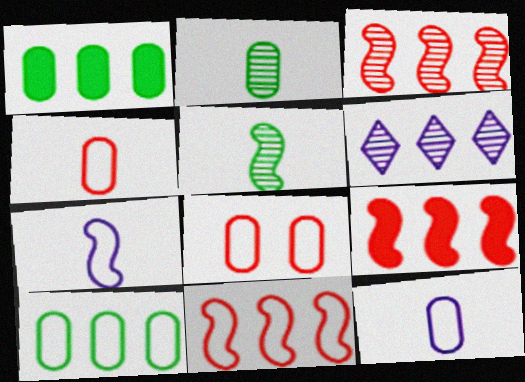[[1, 6, 11], 
[3, 9, 11], 
[6, 9, 10], 
[8, 10, 12]]